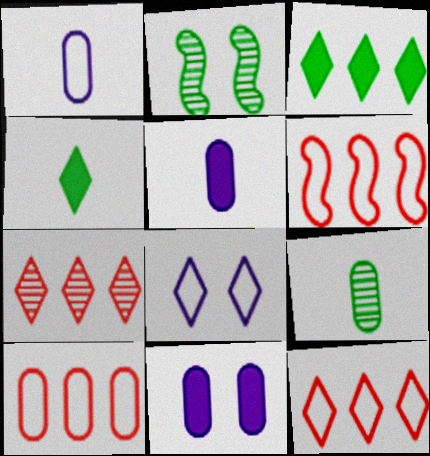[[2, 5, 12], 
[4, 7, 8], 
[6, 10, 12], 
[9, 10, 11]]